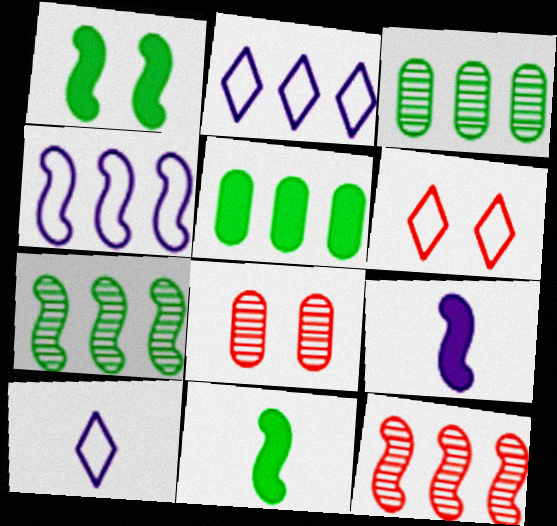[[2, 5, 12], 
[2, 8, 11], 
[3, 6, 9]]